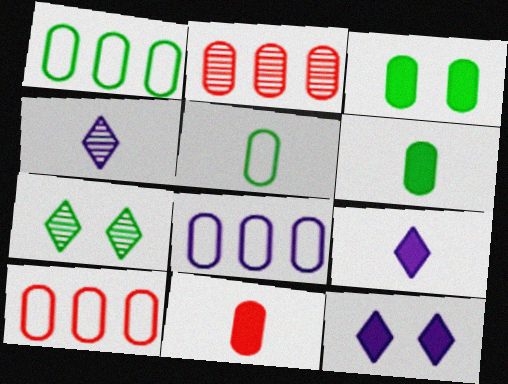[[1, 8, 10]]